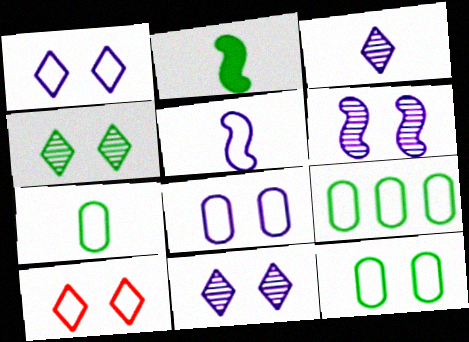[[2, 4, 9], 
[5, 9, 10], 
[7, 9, 12]]